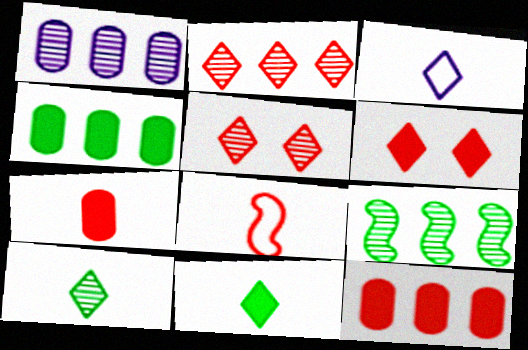[[1, 2, 9], 
[5, 8, 12]]